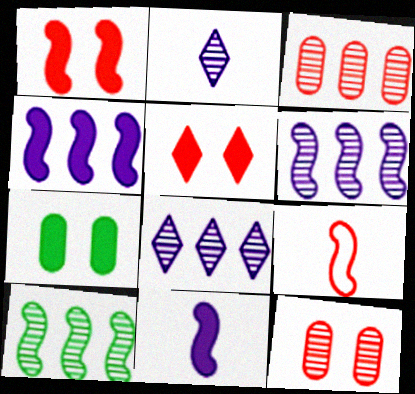[[2, 10, 12], 
[3, 5, 9], 
[3, 8, 10], 
[7, 8, 9]]